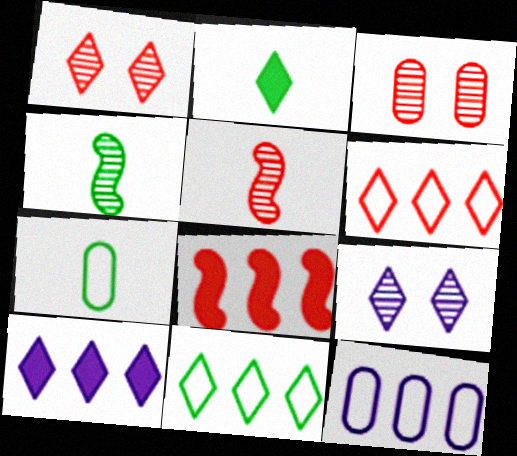[[2, 4, 7], 
[2, 6, 9], 
[7, 8, 9]]